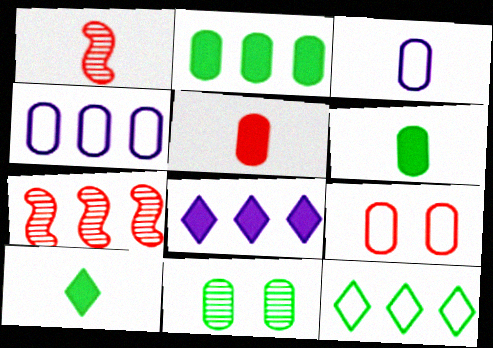[[1, 3, 10], 
[4, 5, 11]]